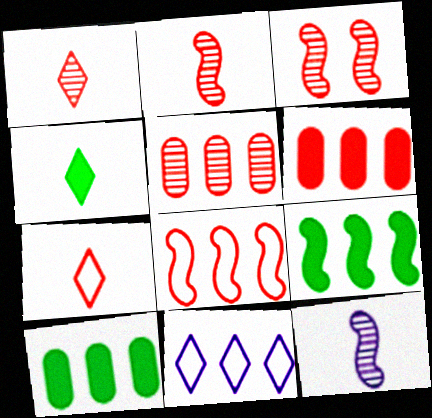[[1, 3, 5], 
[3, 6, 7], 
[5, 9, 11]]